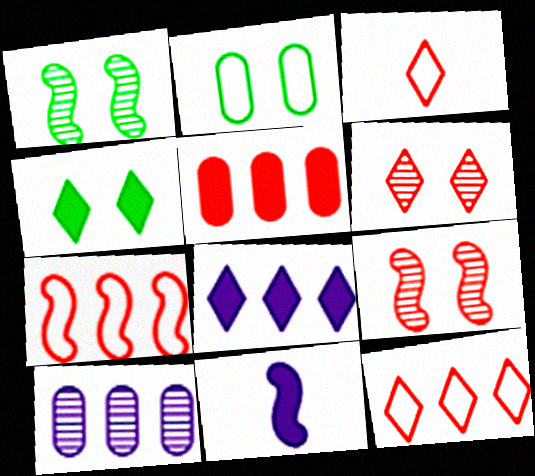[[1, 2, 4], 
[1, 7, 11], 
[3, 5, 9], 
[4, 5, 11]]